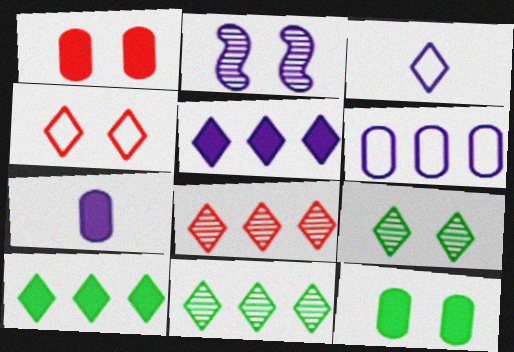[[2, 4, 12]]